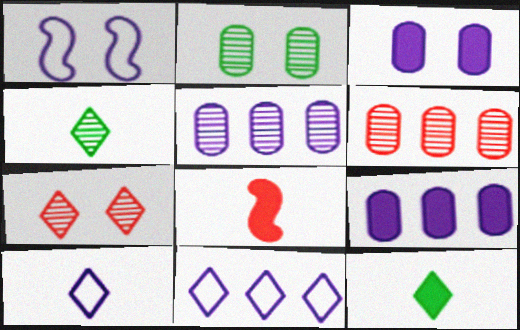[[1, 6, 12], 
[2, 8, 11], 
[7, 11, 12]]